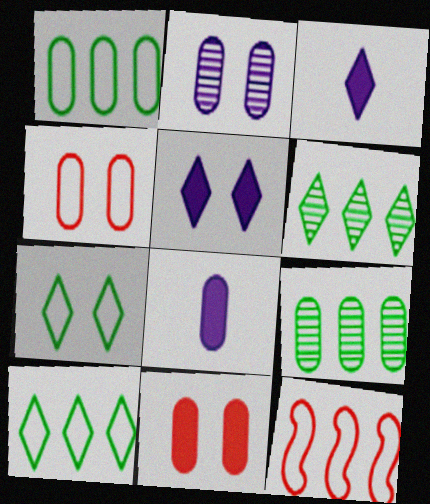[[4, 8, 9]]